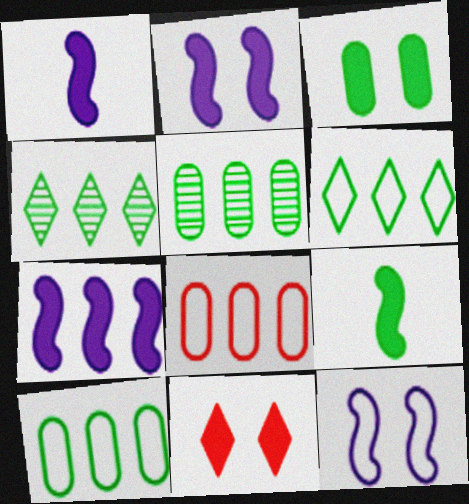[[1, 2, 7], 
[2, 3, 11], 
[4, 7, 8]]